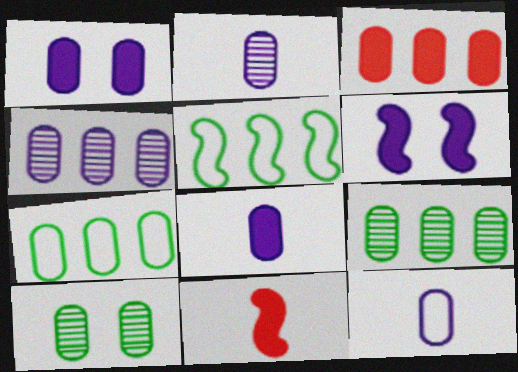[[1, 4, 12], 
[2, 8, 12], 
[3, 4, 7], 
[3, 10, 12]]